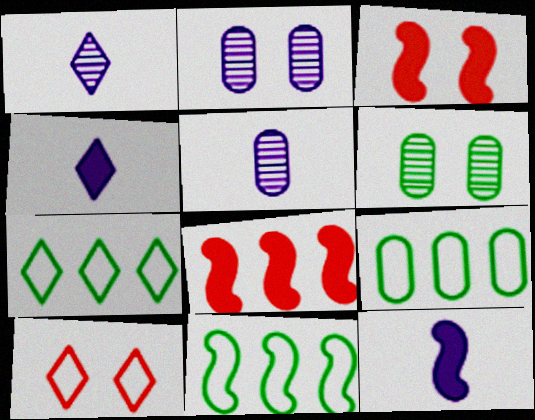[[1, 3, 9], 
[3, 5, 7], 
[7, 9, 11]]